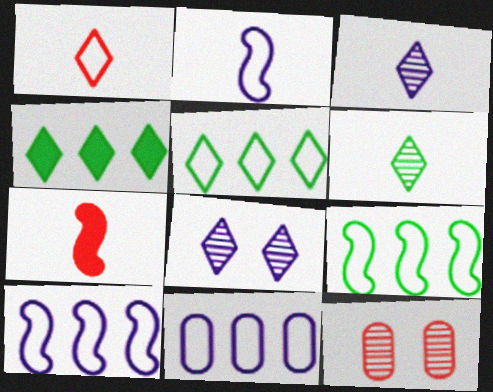[[1, 4, 8], 
[2, 4, 12]]